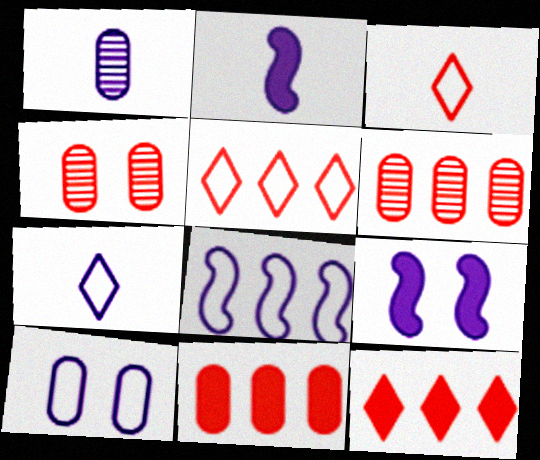[[1, 2, 7], 
[7, 8, 10]]